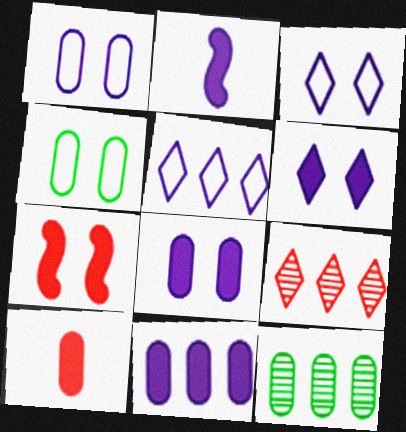[[1, 10, 12], 
[2, 4, 9], 
[2, 6, 11]]